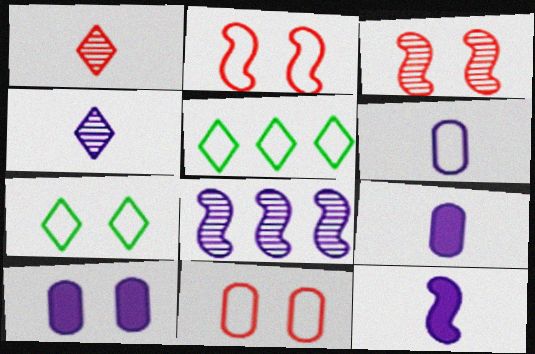[[2, 5, 6], 
[3, 5, 9], 
[3, 7, 10], 
[4, 6, 12]]